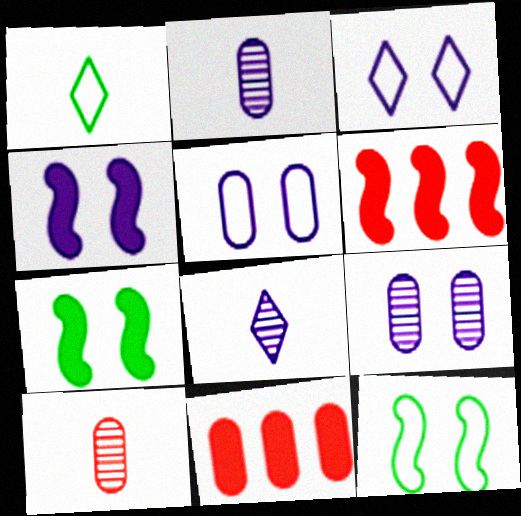[[1, 6, 9], 
[3, 4, 9], 
[8, 11, 12]]